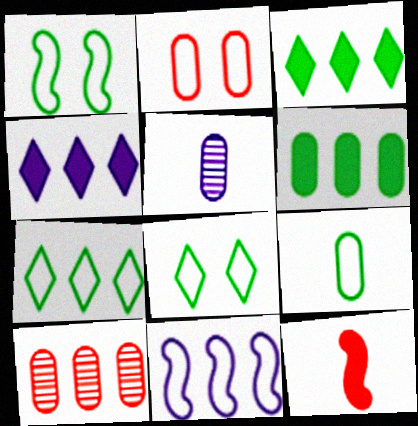[[1, 7, 9], 
[2, 5, 6], 
[3, 10, 11]]